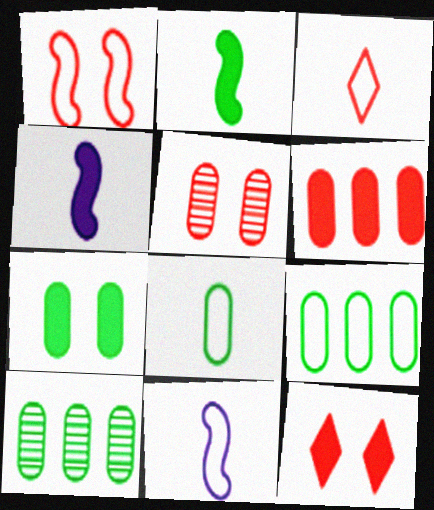[[1, 5, 12], 
[3, 8, 11], 
[7, 8, 10], 
[10, 11, 12]]